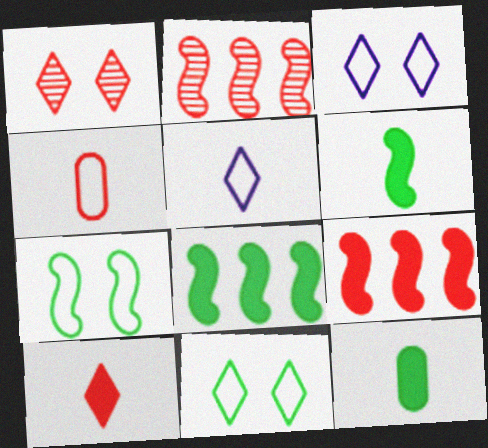[[1, 4, 9], 
[2, 3, 12]]